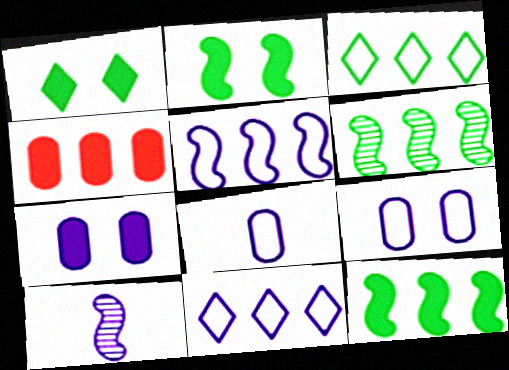[[4, 6, 11], 
[7, 10, 11]]